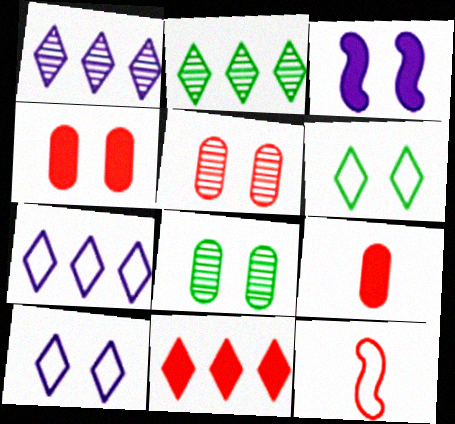[[2, 7, 11], 
[3, 5, 6], 
[5, 11, 12]]